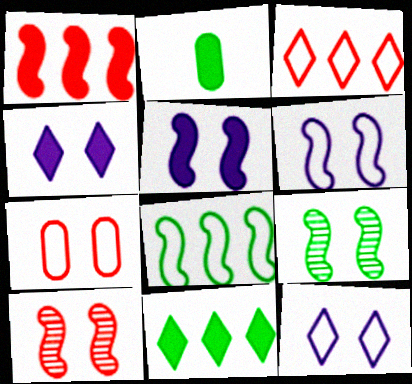[[1, 2, 4], 
[4, 7, 9]]